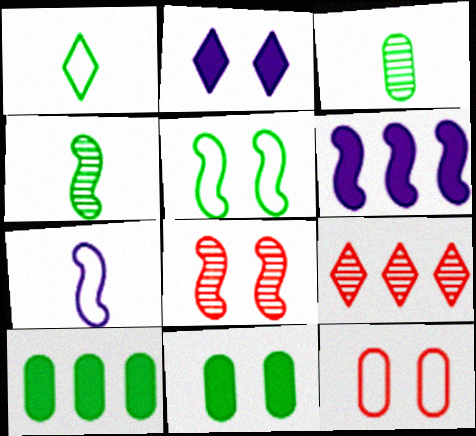[[1, 2, 9], 
[7, 9, 11]]